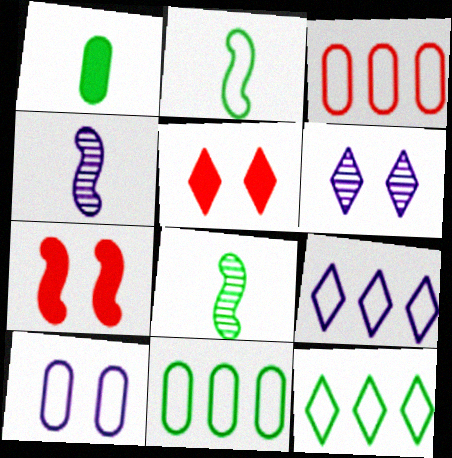[[4, 5, 11]]